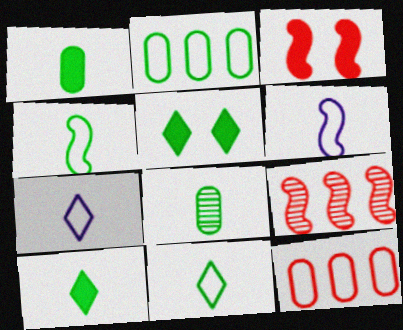[[4, 8, 10]]